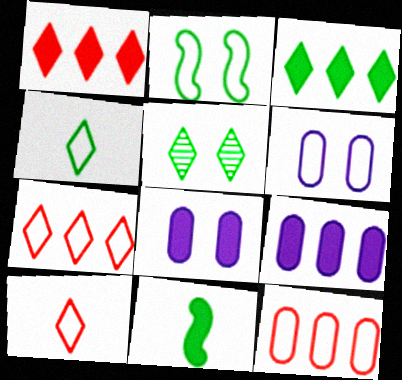[[1, 8, 11], 
[3, 4, 5]]